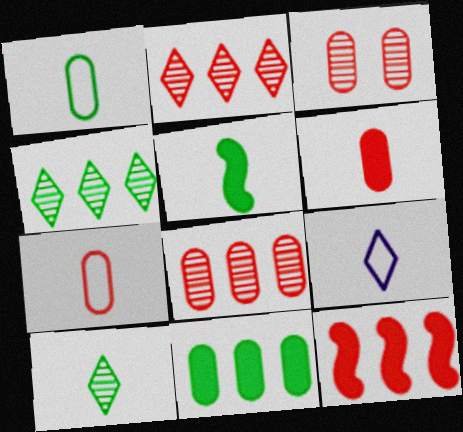[[1, 5, 10]]